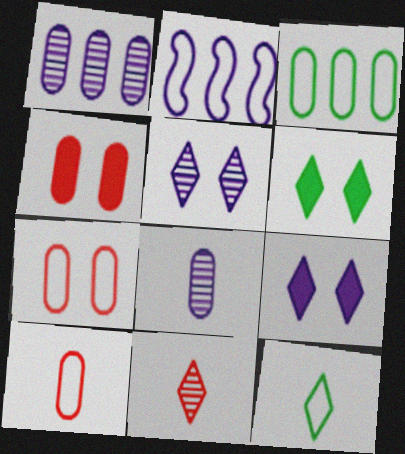[[2, 7, 12], 
[2, 8, 9], 
[3, 4, 8]]